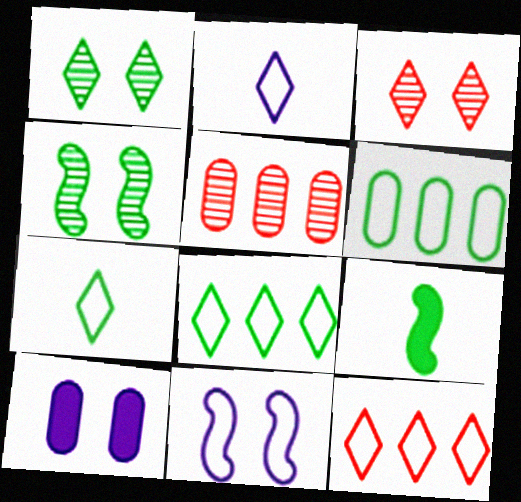[[1, 6, 9]]